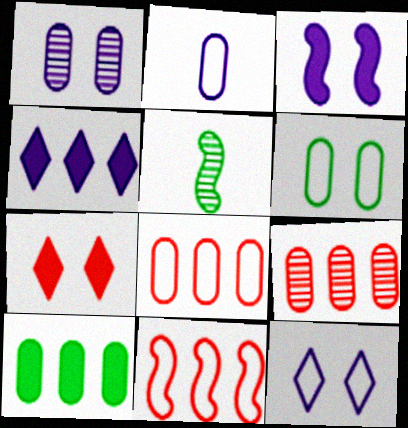[[1, 3, 12], 
[2, 6, 8], 
[3, 5, 11]]